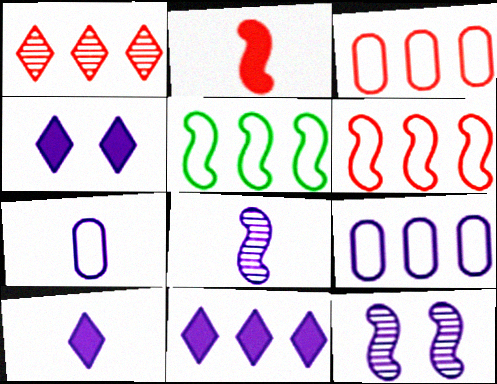[[2, 5, 12], 
[4, 8, 9], 
[4, 10, 11], 
[7, 8, 10], 
[7, 11, 12], 
[9, 10, 12]]